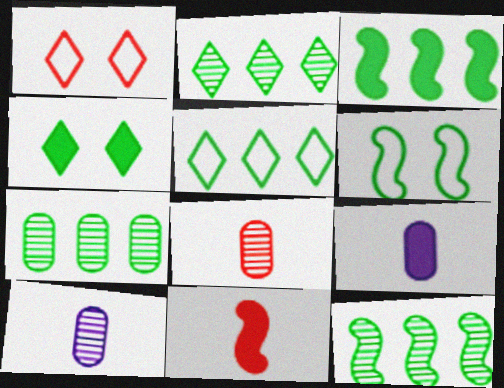[[1, 3, 10], 
[1, 9, 12], 
[2, 7, 12], 
[3, 5, 7]]